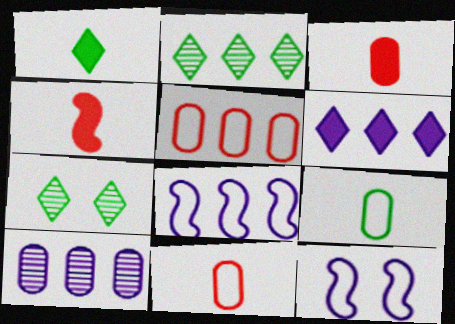[[2, 3, 12], 
[3, 7, 8], 
[6, 8, 10]]